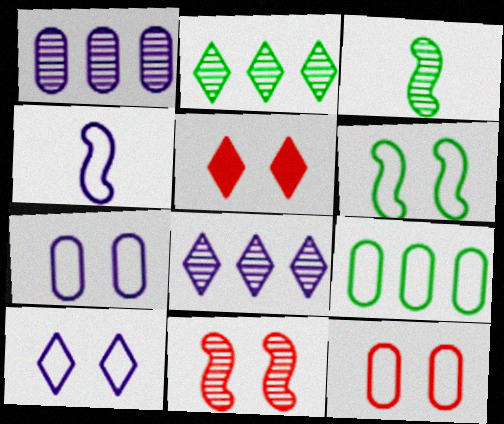[[5, 11, 12], 
[6, 10, 12]]